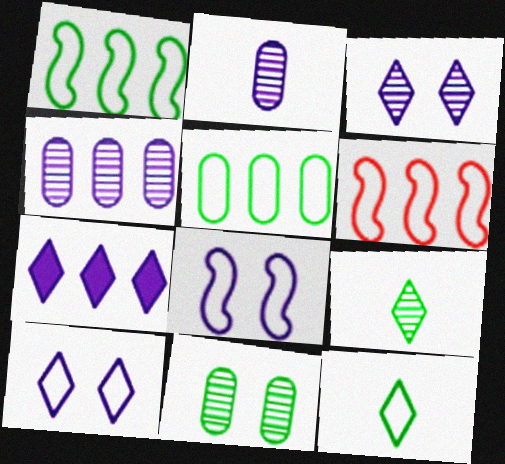[[2, 7, 8]]